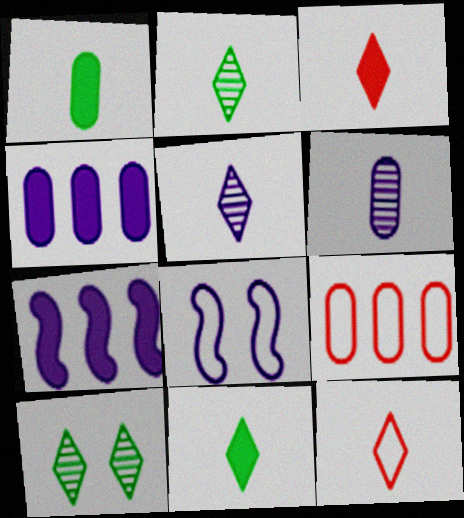[[4, 5, 8], 
[5, 11, 12]]